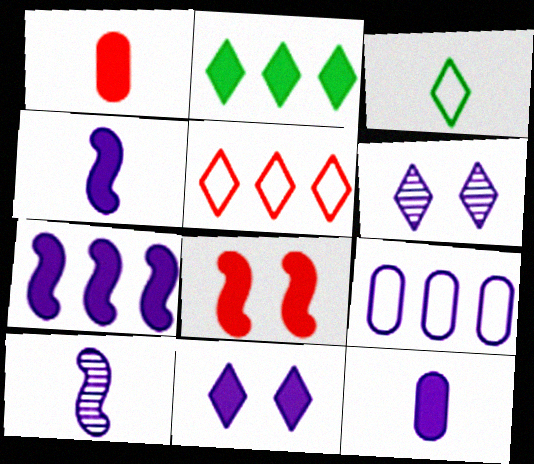[[1, 3, 10], 
[2, 8, 12], 
[4, 6, 9], 
[7, 11, 12], 
[9, 10, 11]]